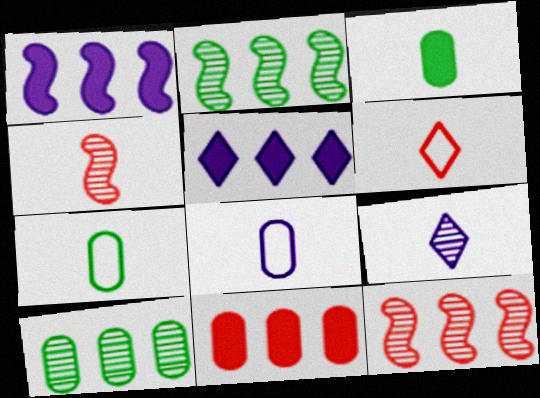[]